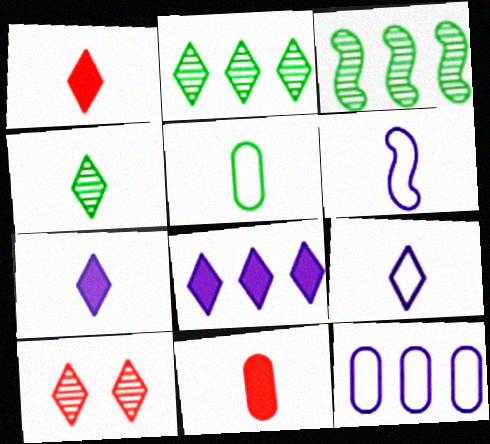[[1, 4, 9], 
[4, 6, 11]]